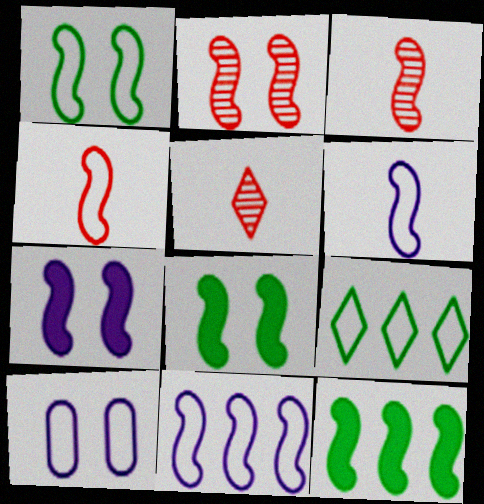[[1, 2, 7], 
[1, 4, 11], 
[2, 6, 12], 
[3, 8, 11], 
[4, 9, 10], 
[5, 10, 12]]